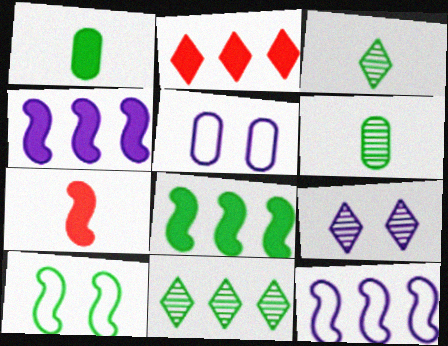[[1, 10, 11], 
[5, 7, 11]]